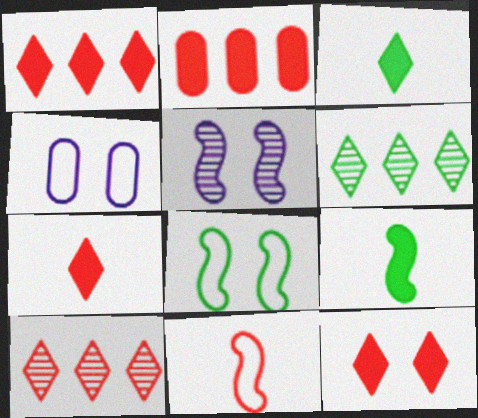[[1, 7, 12], 
[4, 9, 10]]